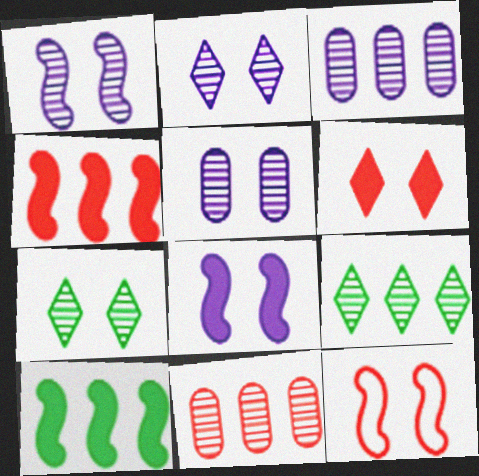[[1, 2, 5]]